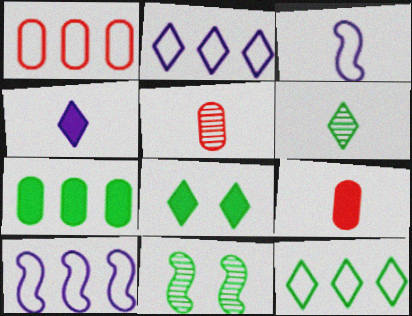[[1, 4, 11], 
[1, 10, 12], 
[2, 9, 11], 
[3, 6, 9], 
[5, 8, 10], 
[6, 8, 12]]